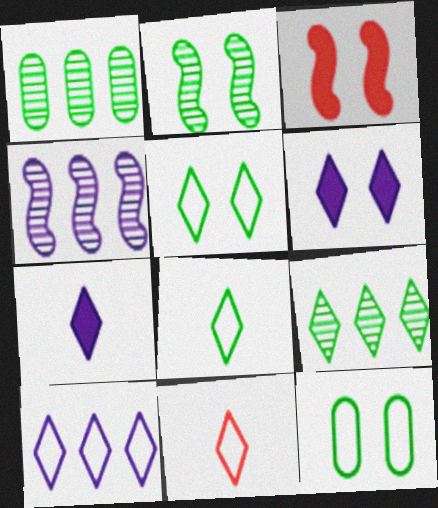[[5, 10, 11], 
[6, 9, 11]]